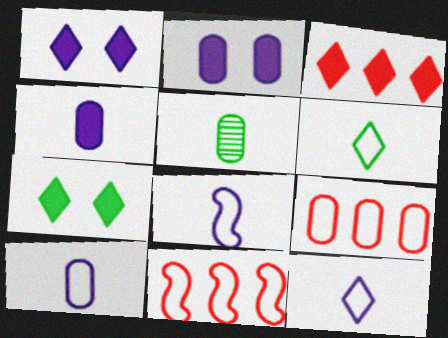[[1, 5, 11], 
[2, 5, 9], 
[8, 10, 12]]